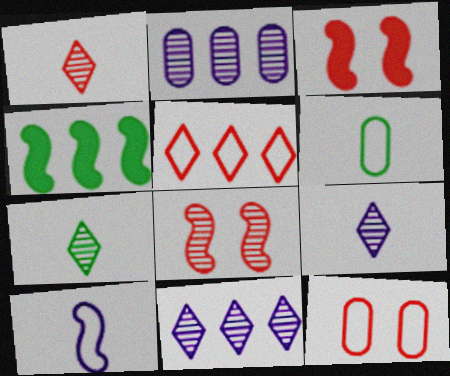[[1, 7, 9], 
[2, 4, 5], 
[2, 7, 8], 
[3, 6, 11], 
[4, 8, 10], 
[4, 9, 12]]